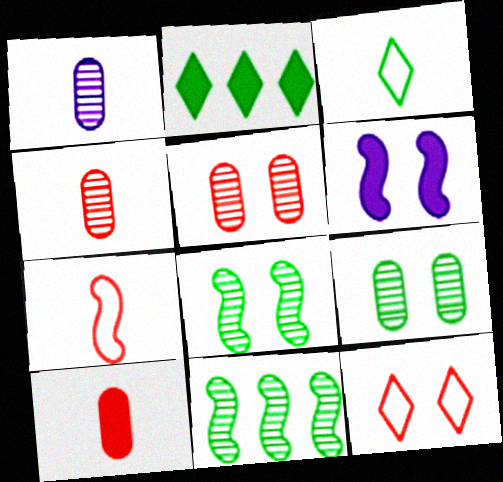[[2, 6, 10], 
[6, 7, 11], 
[6, 9, 12]]